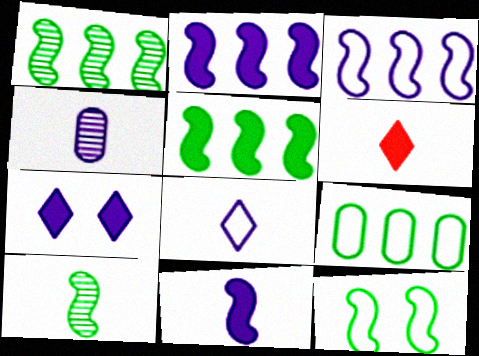[[3, 4, 7], 
[4, 8, 11], 
[5, 10, 12]]